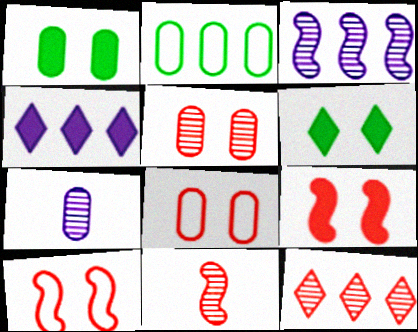[[5, 11, 12]]